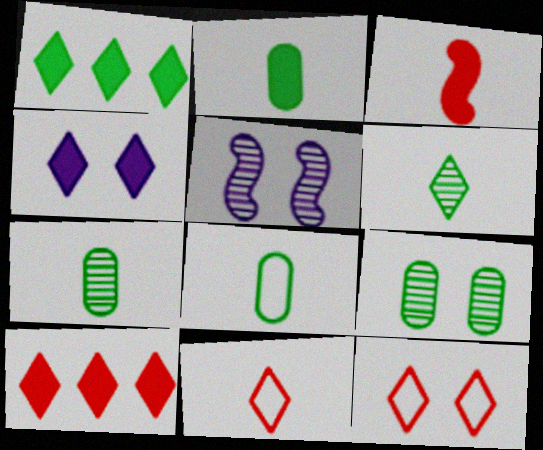[[2, 7, 8], 
[5, 8, 10]]